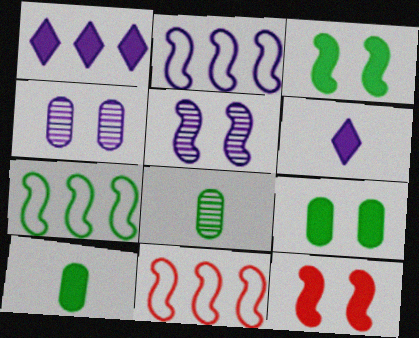[[1, 10, 12], 
[2, 4, 6], 
[2, 7, 11]]